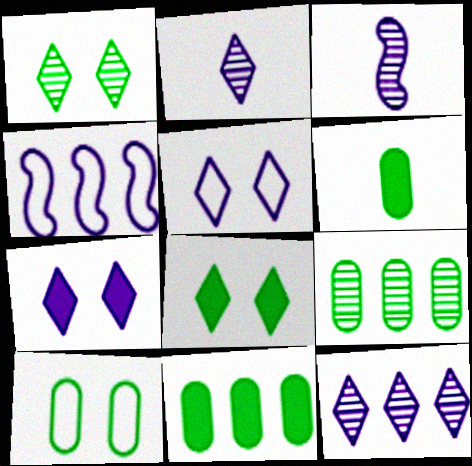[[6, 9, 10]]